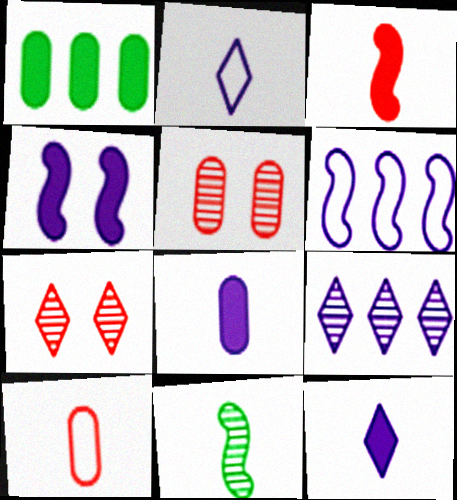[[5, 9, 11], 
[10, 11, 12]]